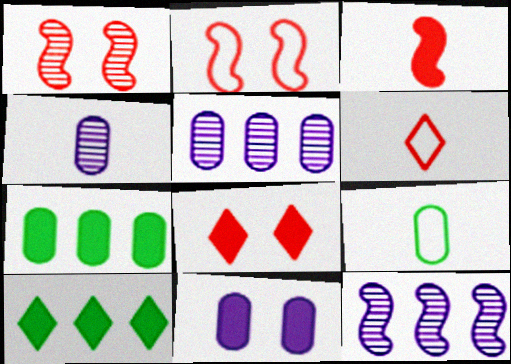[[2, 4, 10], 
[3, 10, 11], 
[8, 9, 12]]